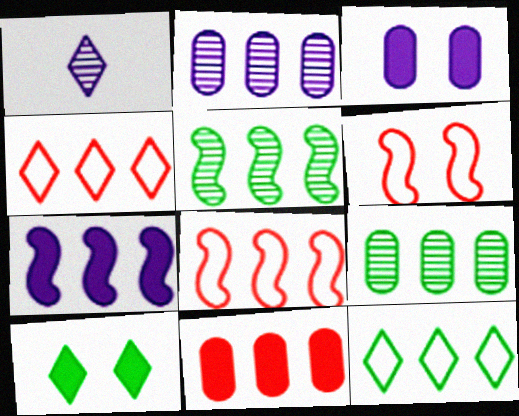[[1, 4, 10], 
[4, 7, 9], 
[5, 7, 8]]